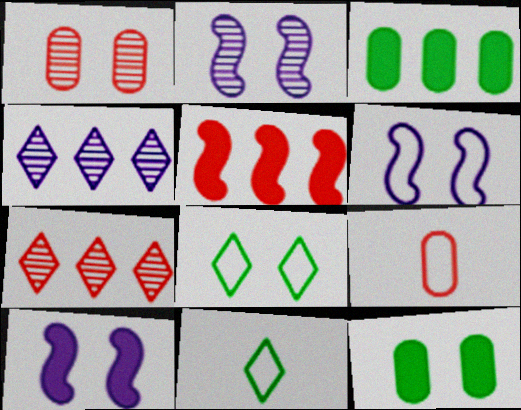[[1, 8, 10], 
[2, 6, 10]]